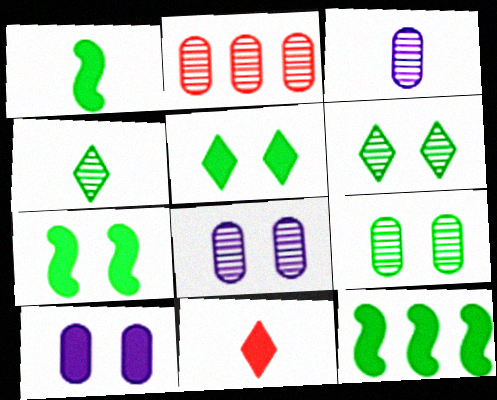[[1, 7, 12], 
[2, 3, 9], 
[10, 11, 12]]